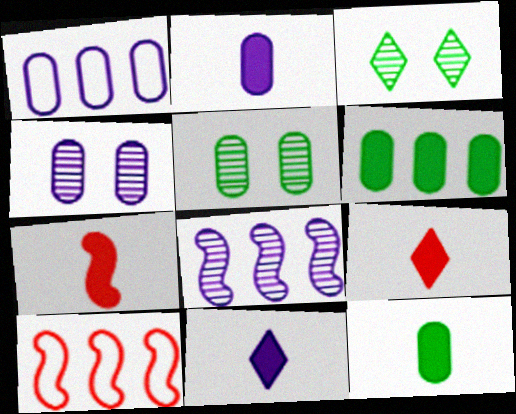[[1, 2, 4], 
[1, 3, 7], 
[2, 3, 10], 
[5, 10, 11], 
[7, 11, 12]]